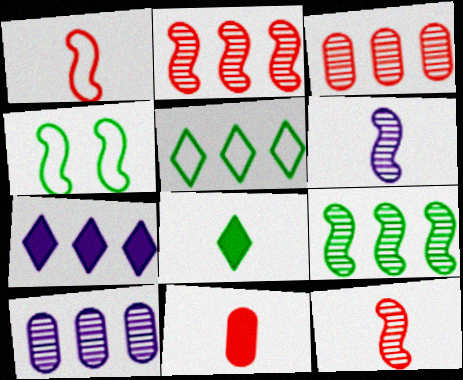[]